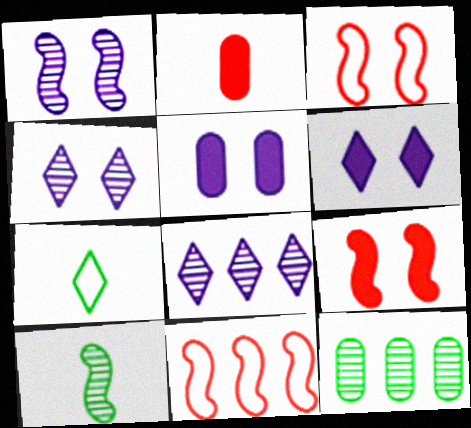[]